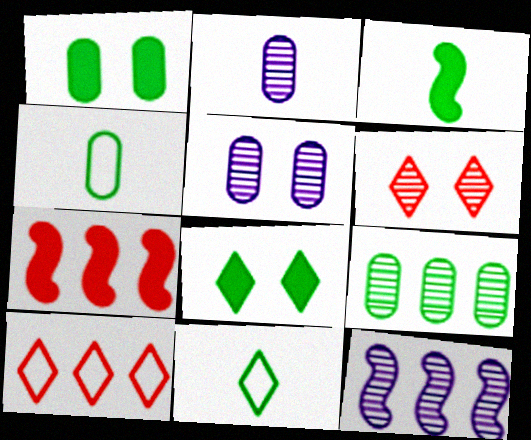[[1, 4, 9], 
[3, 5, 10], 
[5, 7, 11]]